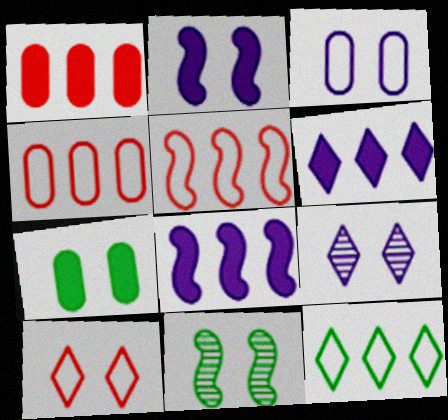[[2, 3, 9]]